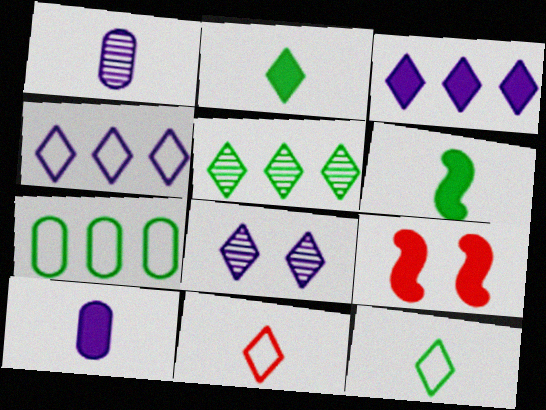[[1, 6, 11]]